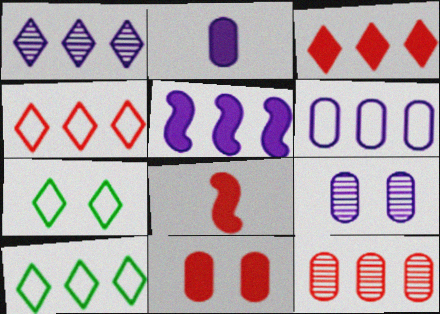[[1, 3, 10], 
[1, 5, 6], 
[2, 6, 9], 
[3, 8, 11], 
[5, 10, 12], 
[8, 9, 10]]